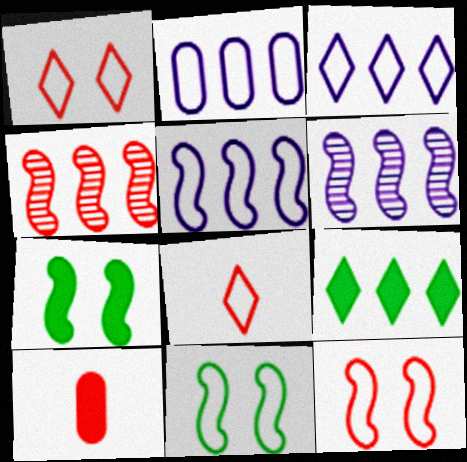[[1, 4, 10], 
[2, 3, 5], 
[2, 4, 9], 
[2, 8, 11]]